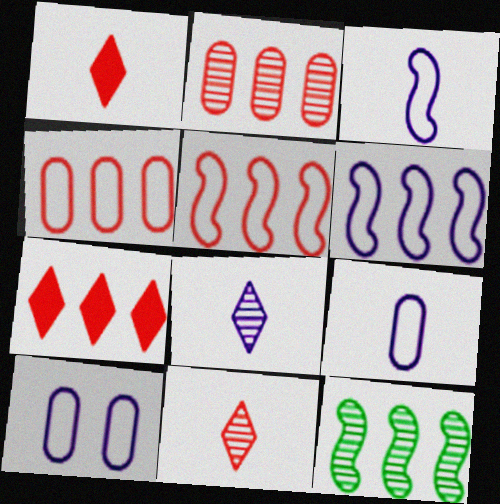[[1, 10, 12], 
[2, 5, 7]]